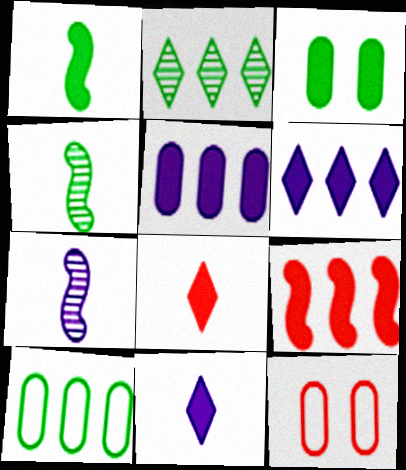[[3, 9, 11], 
[4, 6, 12]]